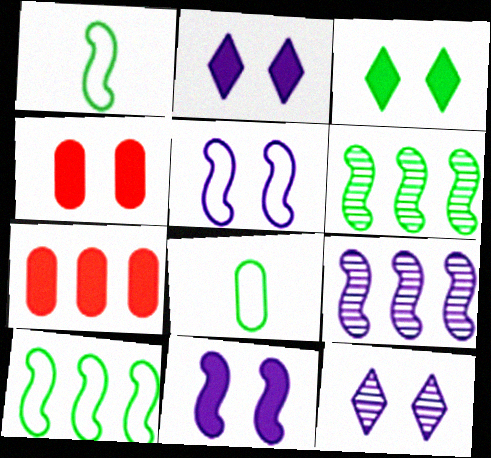[[1, 7, 12], 
[3, 4, 11], 
[3, 6, 8]]